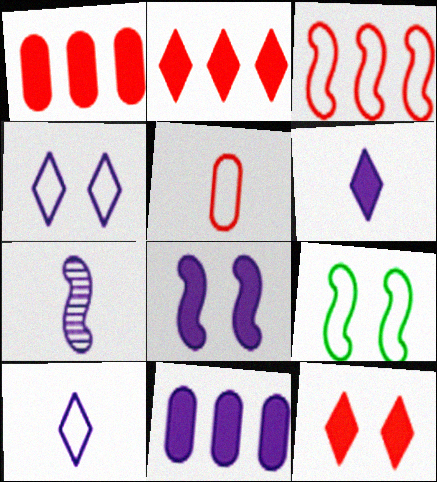[[4, 7, 11], 
[6, 8, 11]]